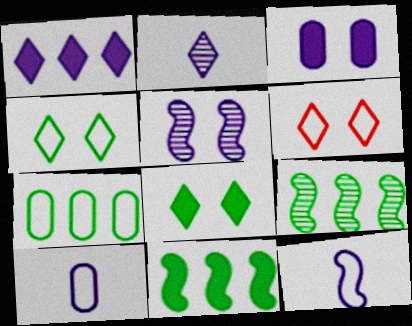[[1, 5, 10], 
[6, 7, 12]]